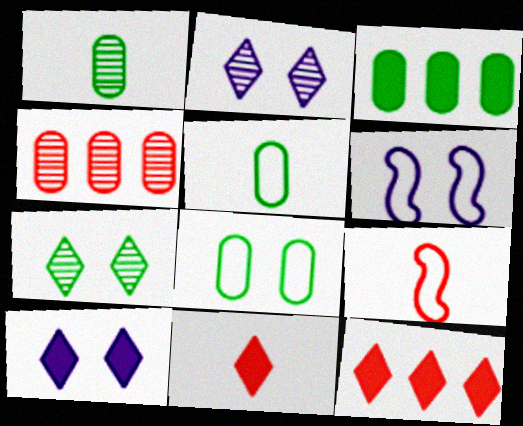[[1, 3, 8], 
[1, 6, 12], 
[2, 3, 9]]